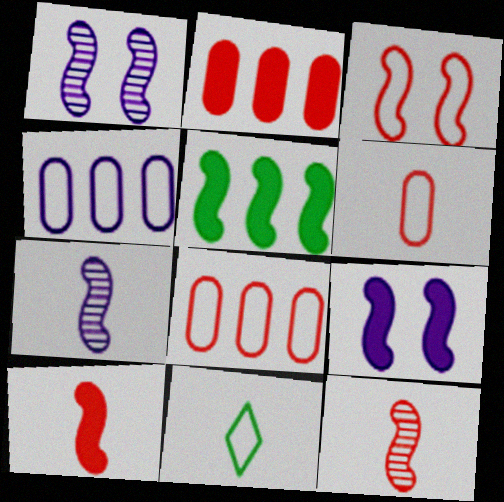[[1, 2, 11], 
[3, 4, 11], 
[3, 5, 7], 
[5, 9, 10]]